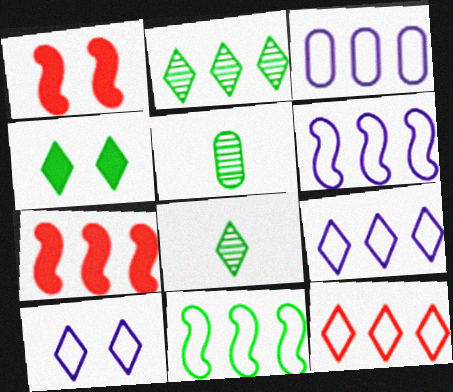[[1, 3, 8], 
[1, 5, 9], 
[2, 3, 7], 
[3, 6, 9], 
[3, 11, 12], 
[4, 5, 11], 
[5, 7, 10]]